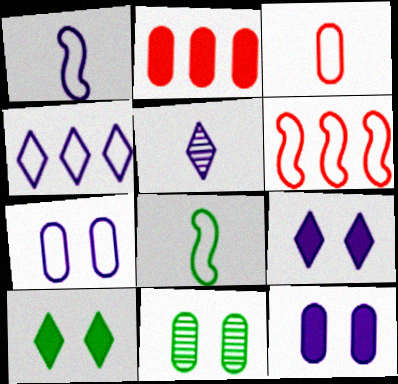[[1, 4, 7], 
[4, 5, 9]]